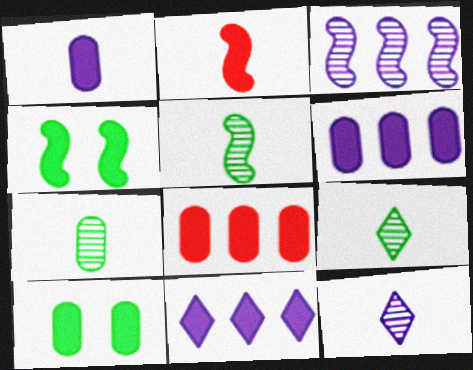[[1, 8, 10], 
[2, 10, 11], 
[5, 7, 9]]